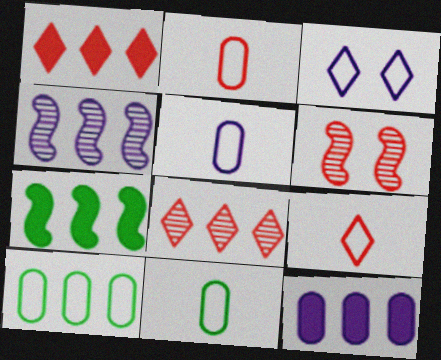[[1, 2, 6], 
[1, 4, 10], 
[1, 7, 12], 
[2, 5, 11]]